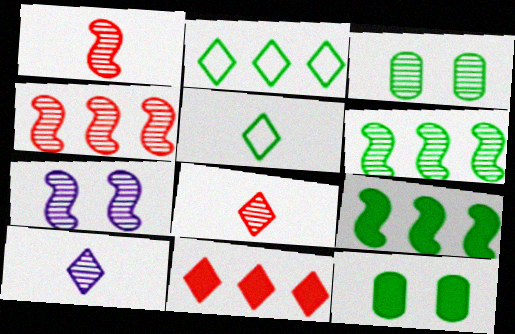[[1, 6, 7], 
[3, 4, 10], 
[3, 5, 9], 
[5, 6, 12]]